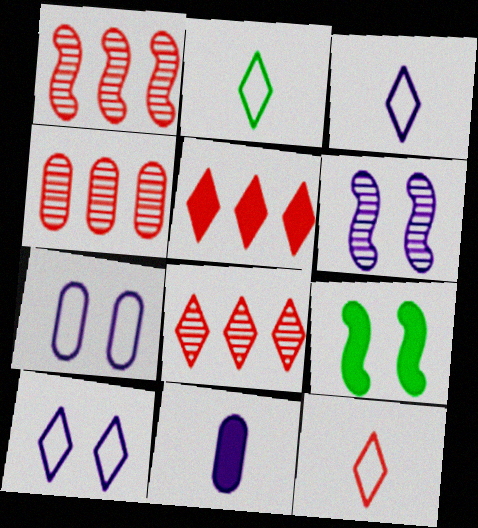[[1, 4, 8], 
[2, 3, 12], 
[3, 4, 9], 
[5, 9, 11]]